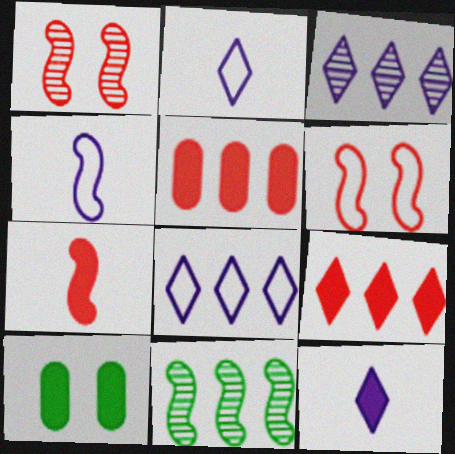[[5, 8, 11]]